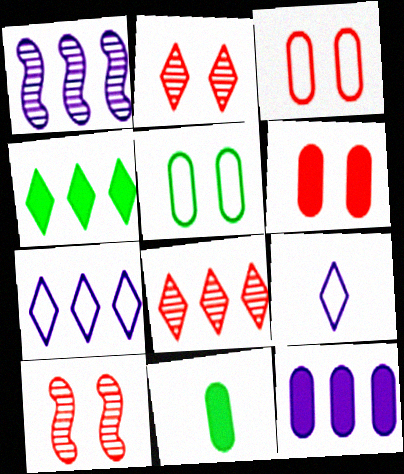[[1, 7, 12], 
[2, 4, 9], 
[4, 7, 8], 
[6, 11, 12], 
[7, 10, 11]]